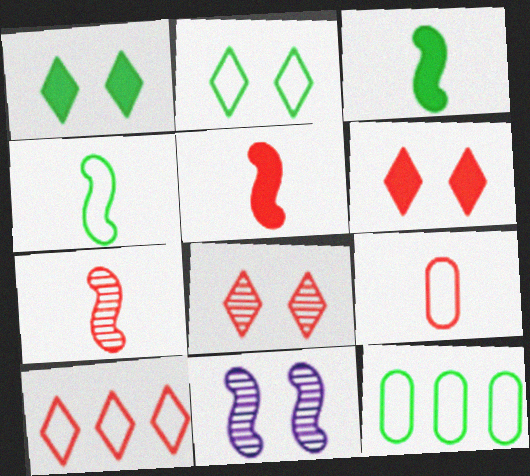[[2, 4, 12]]